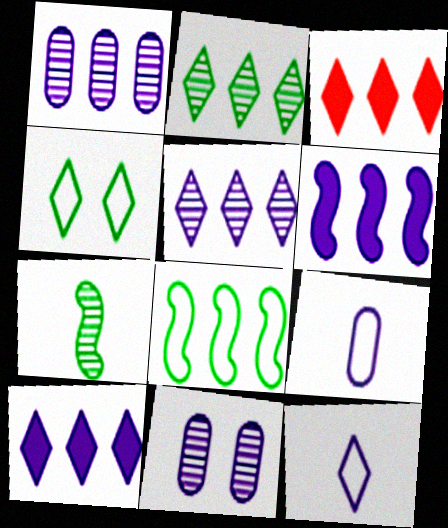[[1, 3, 8], 
[6, 11, 12]]